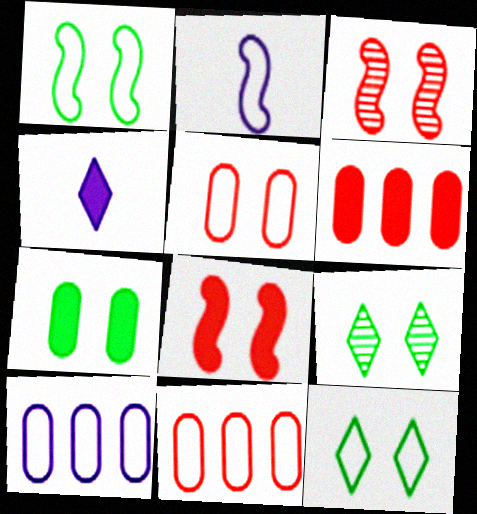[[1, 7, 9], 
[2, 6, 9], 
[2, 11, 12]]